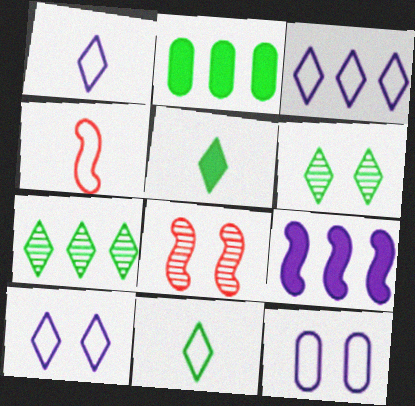[[1, 2, 8], 
[1, 3, 10]]